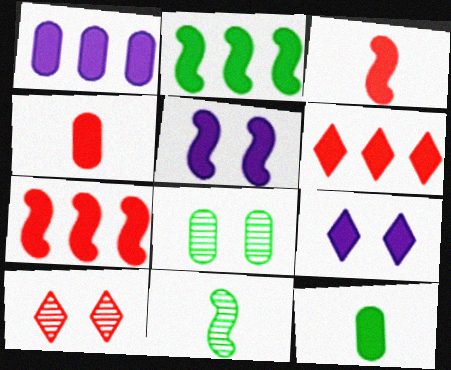[[1, 2, 6], 
[2, 3, 5], 
[2, 4, 9], 
[5, 6, 12], 
[7, 9, 12]]